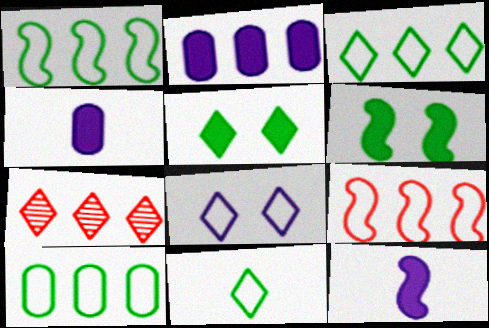[[1, 2, 7], 
[1, 3, 10]]